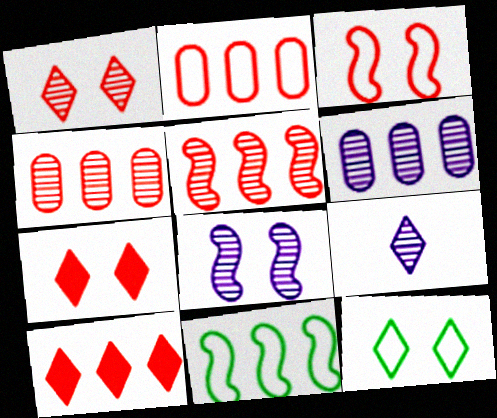[[2, 5, 10], 
[6, 8, 9], 
[6, 10, 11], 
[9, 10, 12]]